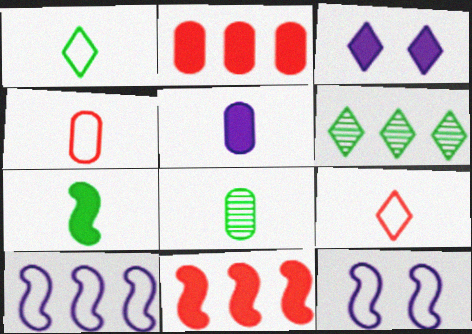[[1, 7, 8], 
[2, 3, 7], 
[2, 6, 10], 
[3, 6, 9], 
[4, 5, 8]]